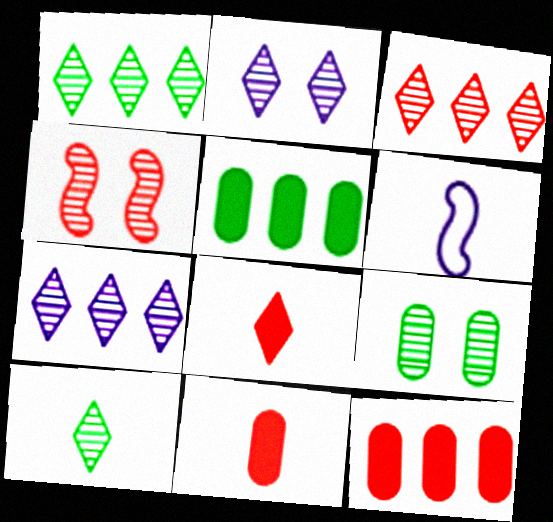[[1, 3, 7], 
[2, 3, 10], 
[2, 4, 9], 
[6, 10, 11]]